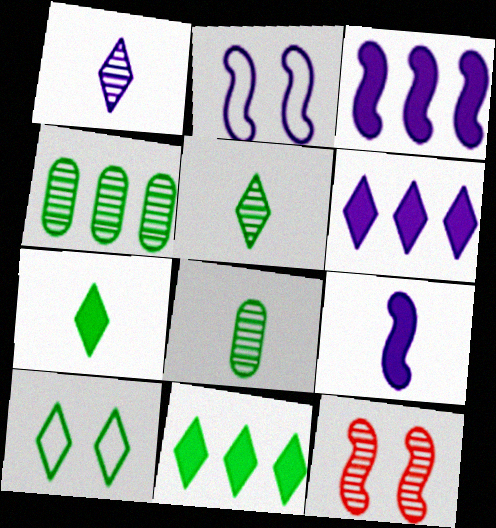[[1, 4, 12], 
[5, 10, 11]]